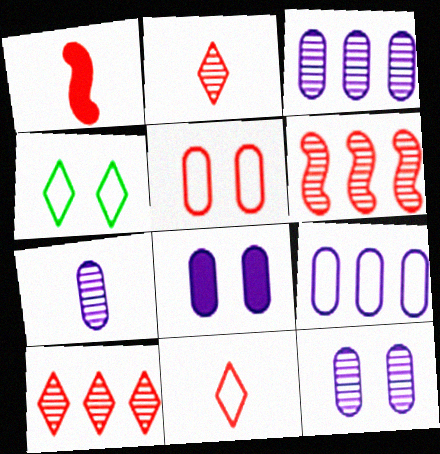[[1, 3, 4], 
[1, 5, 10], 
[3, 7, 12], 
[7, 8, 9]]